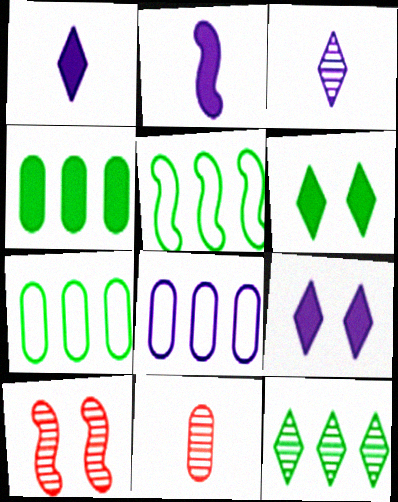[[1, 7, 10], 
[2, 5, 10], 
[4, 5, 12], 
[5, 9, 11]]